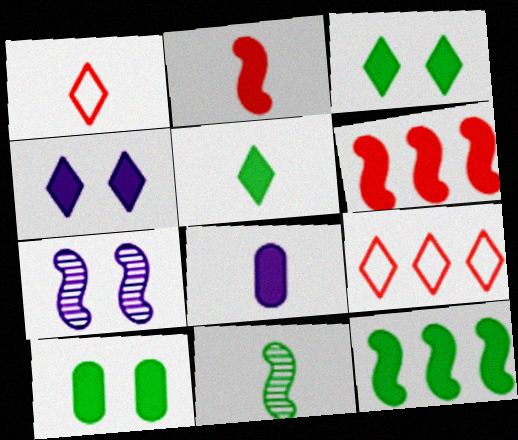[[1, 8, 11], 
[2, 5, 8], 
[3, 6, 8], 
[5, 10, 12]]